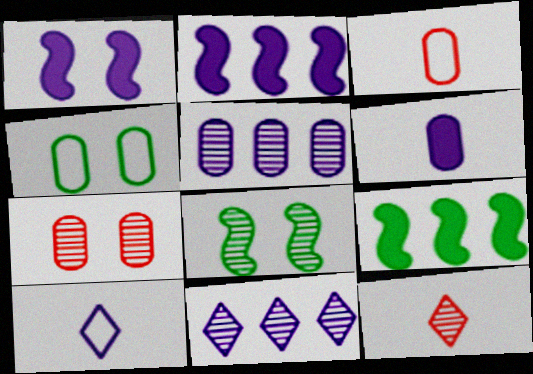[[1, 5, 10], 
[2, 4, 12], 
[5, 8, 12], 
[7, 9, 10]]